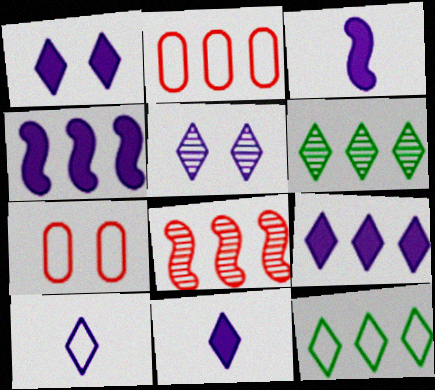[[1, 9, 11], 
[2, 4, 6], 
[3, 6, 7], 
[5, 9, 10]]